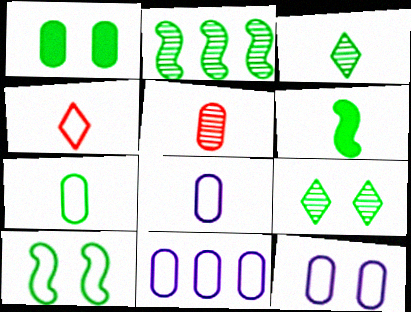[[1, 5, 11], 
[1, 9, 10], 
[2, 6, 10], 
[3, 6, 7], 
[4, 10, 11], 
[8, 11, 12]]